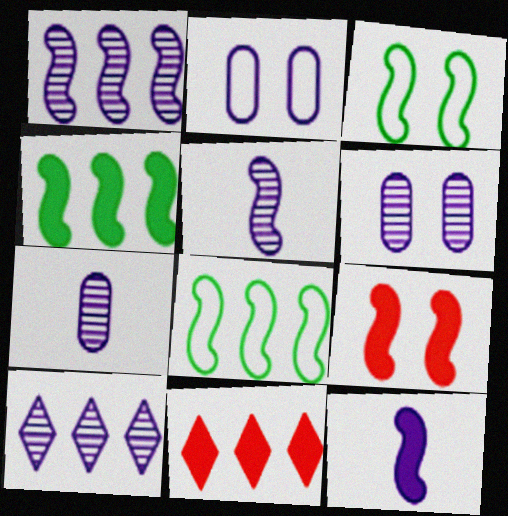[[2, 10, 12], 
[3, 7, 11], 
[4, 9, 12], 
[5, 6, 10], 
[5, 8, 9]]